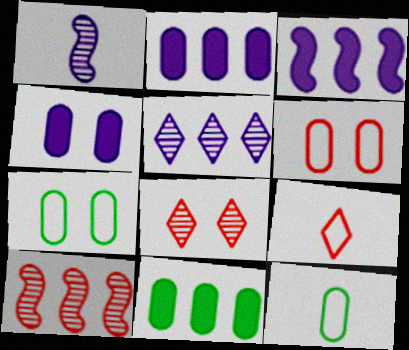[[3, 8, 12]]